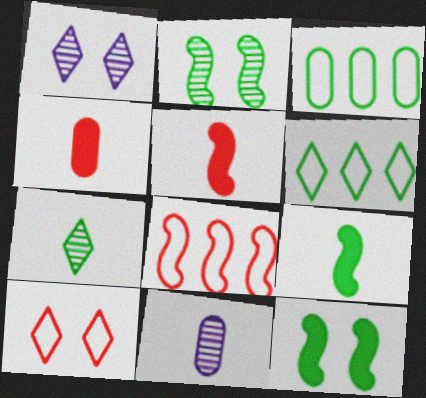[[1, 3, 5], 
[3, 7, 12]]